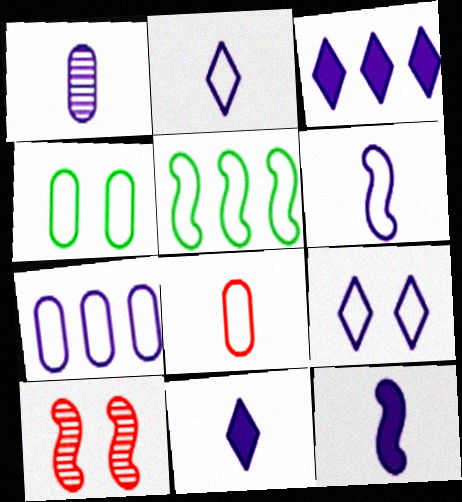[[1, 2, 12], 
[1, 6, 11], 
[4, 7, 8], 
[5, 8, 9], 
[5, 10, 12], 
[6, 7, 9]]